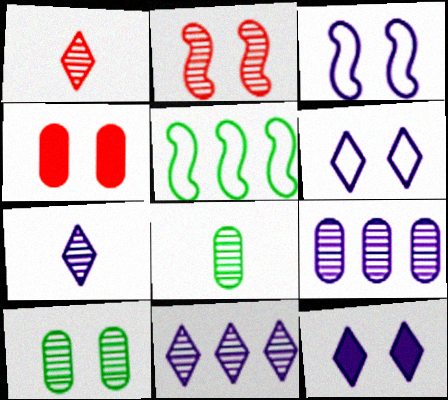[[2, 8, 11], 
[4, 5, 7]]